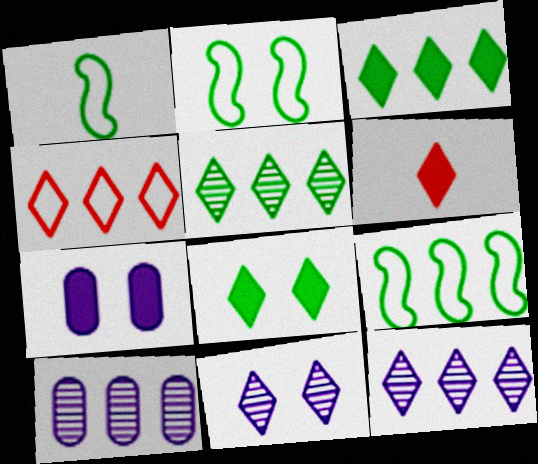[[1, 2, 9], 
[2, 6, 10], 
[3, 4, 12]]